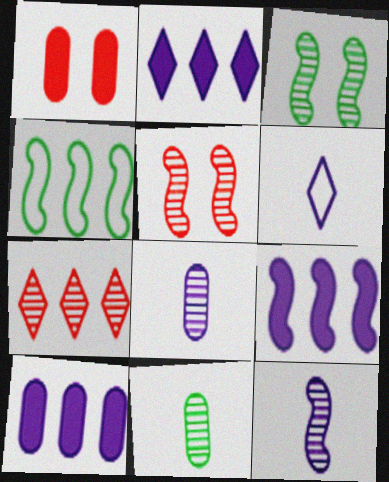[[2, 9, 10], 
[3, 7, 8], 
[4, 7, 10]]